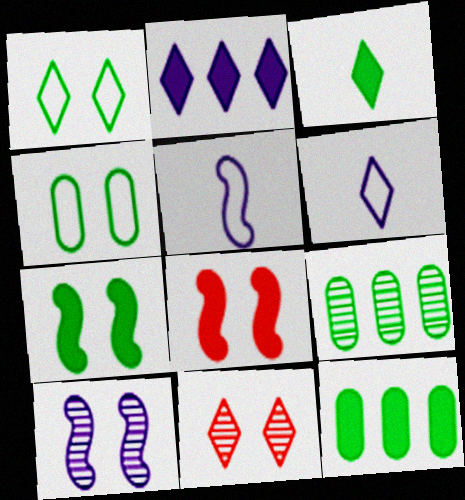[[3, 7, 12], 
[5, 11, 12], 
[6, 8, 9]]